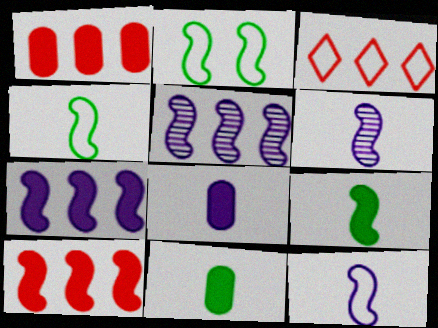[[2, 6, 10]]